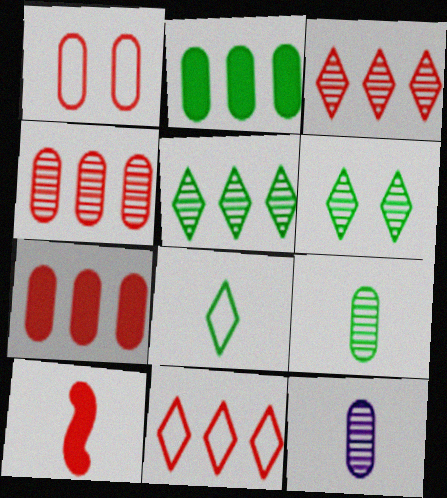[[1, 2, 12], 
[1, 3, 10], 
[8, 10, 12]]